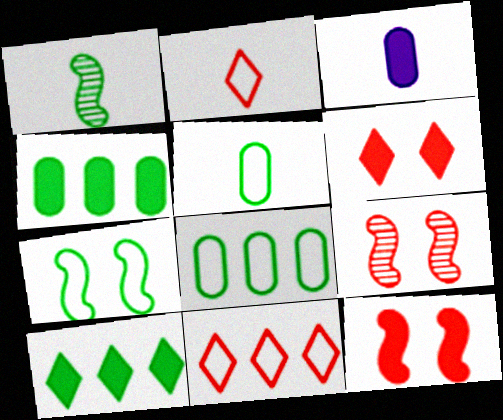[[1, 2, 3], 
[3, 10, 12]]